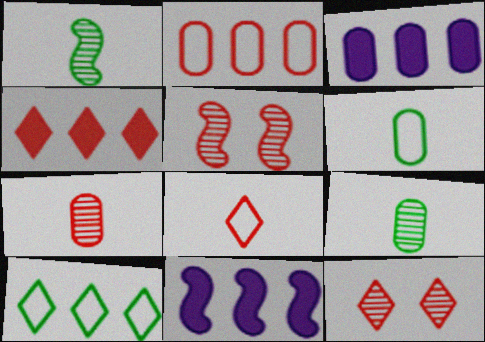[[4, 8, 12], 
[6, 11, 12]]